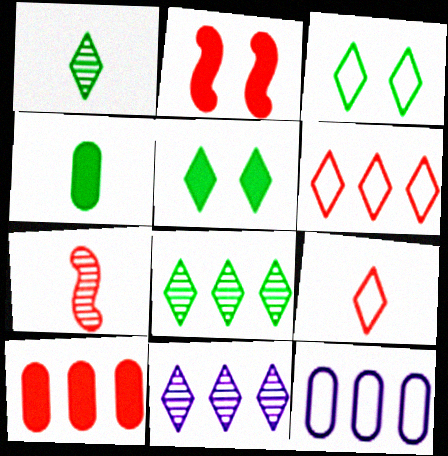[[1, 2, 12], 
[5, 7, 12], 
[5, 9, 11]]